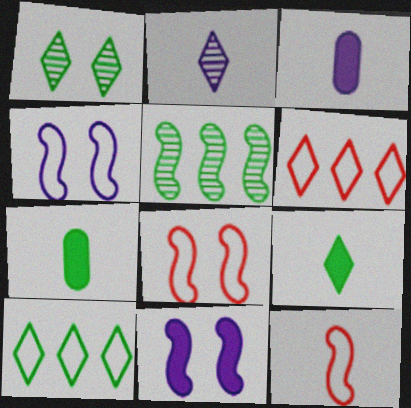[[1, 9, 10], 
[2, 7, 12], 
[5, 11, 12]]